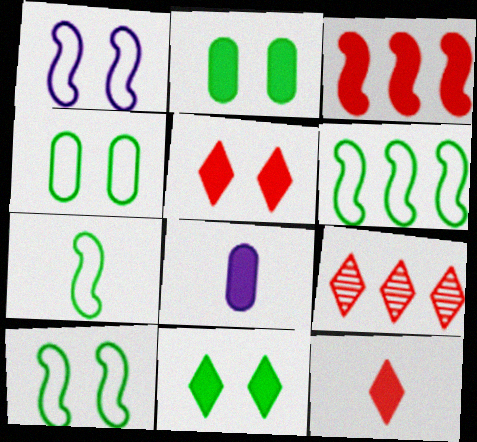[[3, 8, 11], 
[6, 7, 10], 
[8, 9, 10]]